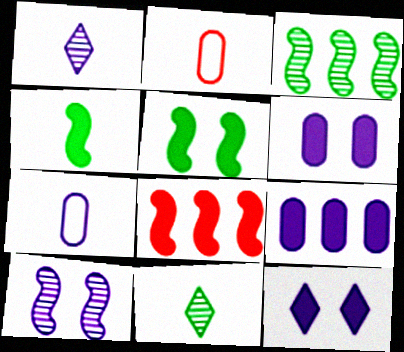[[1, 2, 4], 
[2, 3, 12]]